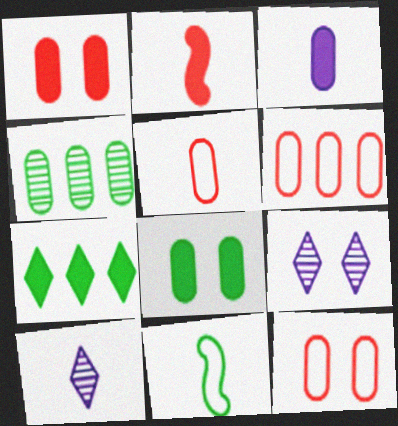[[3, 4, 12], 
[5, 6, 12]]